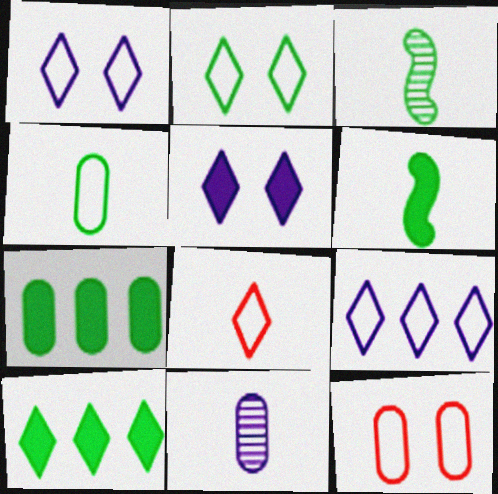[[2, 3, 7], 
[2, 8, 9], 
[6, 8, 11], 
[7, 11, 12]]